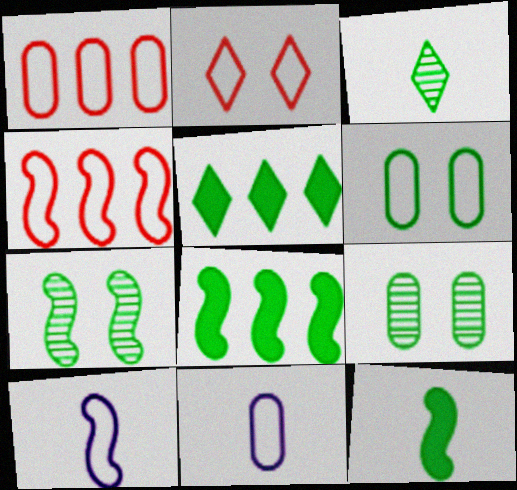[[1, 6, 11], 
[3, 6, 8]]